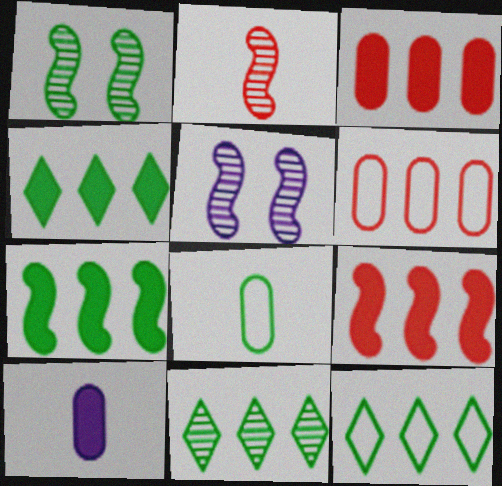[[1, 4, 8], 
[4, 11, 12]]